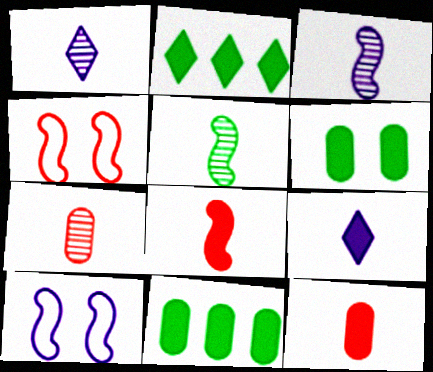[[1, 4, 11], 
[1, 5, 7], 
[2, 7, 10]]